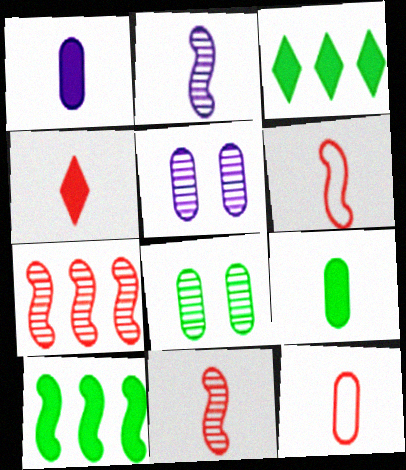[[3, 5, 6], 
[4, 11, 12]]